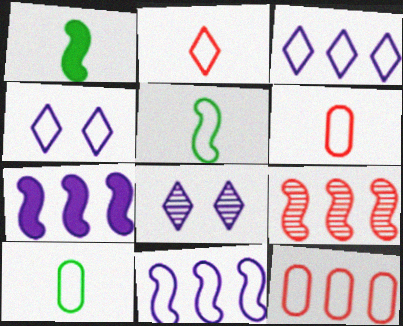[[1, 8, 12], 
[4, 5, 12]]